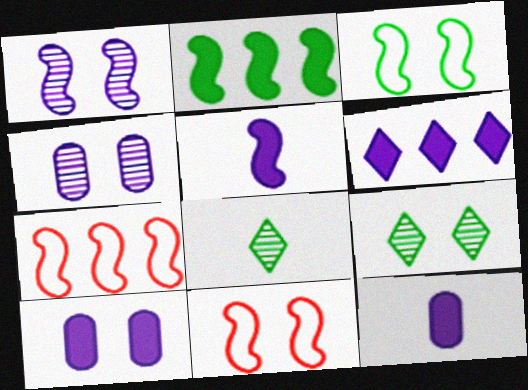[[5, 6, 10], 
[7, 8, 10], 
[7, 9, 12], 
[9, 10, 11]]